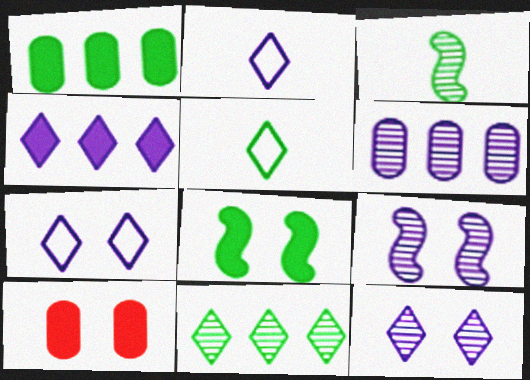[[2, 4, 12]]